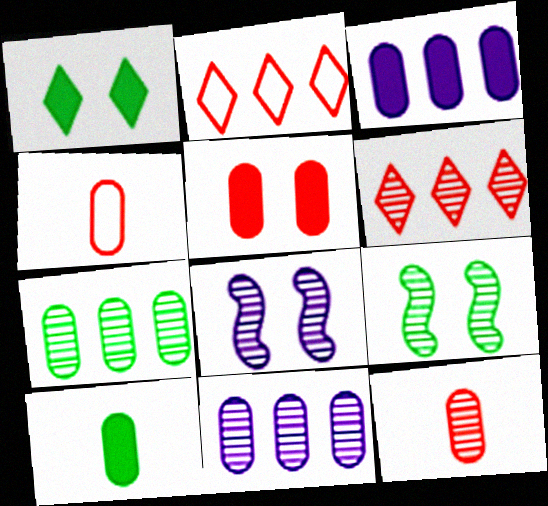[[2, 8, 10], 
[3, 5, 10]]